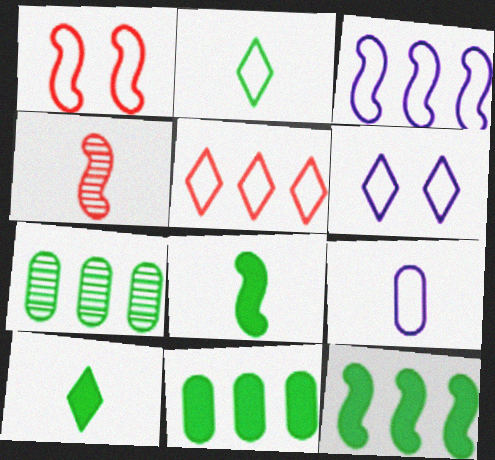[[2, 5, 6], 
[3, 6, 9], 
[4, 6, 11], 
[4, 9, 10]]